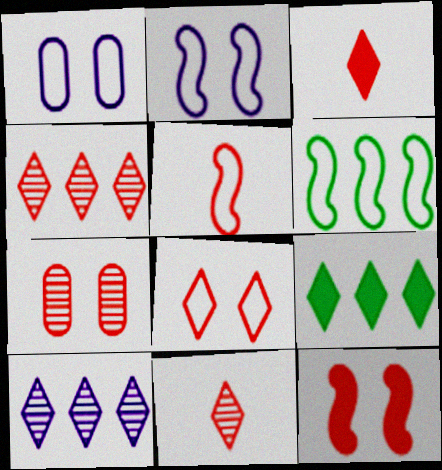[[2, 5, 6], 
[3, 4, 8], 
[7, 8, 12]]